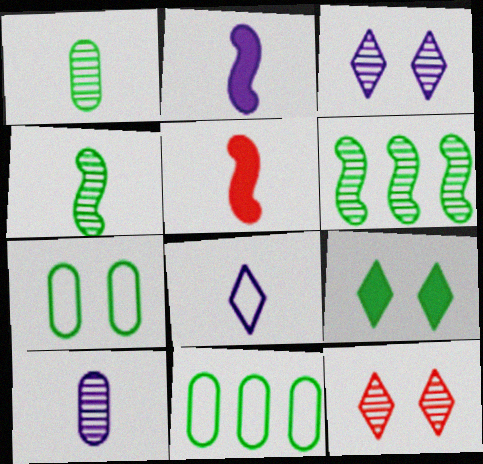[[1, 5, 8], 
[2, 8, 10], 
[2, 11, 12], 
[3, 5, 11], 
[4, 9, 11], 
[6, 10, 12]]